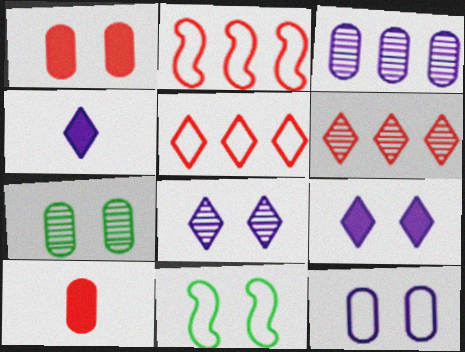[[1, 7, 12], 
[1, 8, 11], 
[2, 4, 7]]